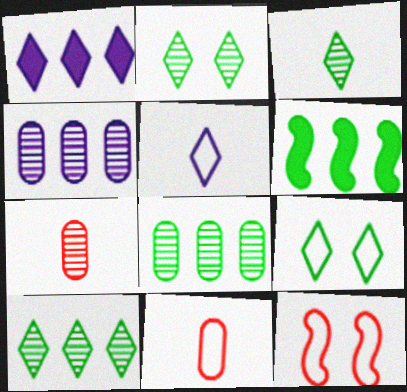[[2, 3, 10]]